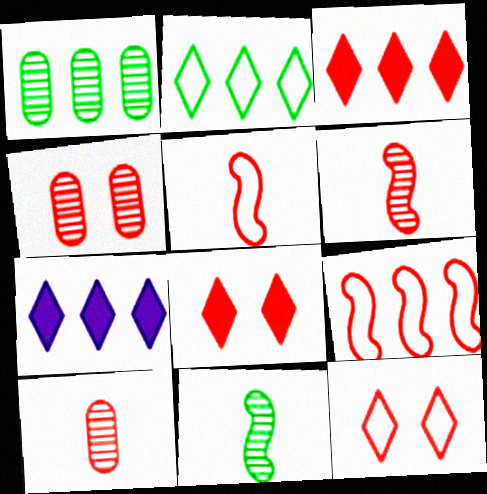[[1, 7, 9], 
[3, 4, 5], 
[8, 9, 10]]